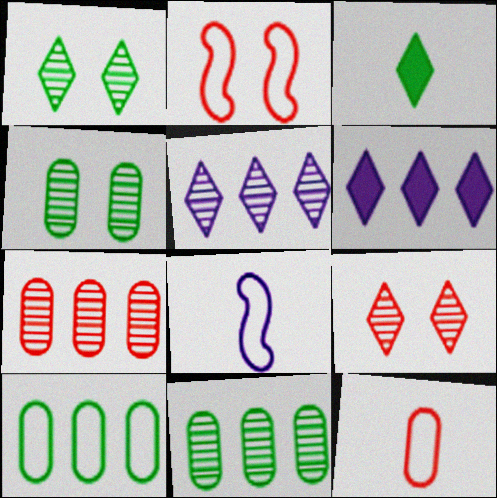[]